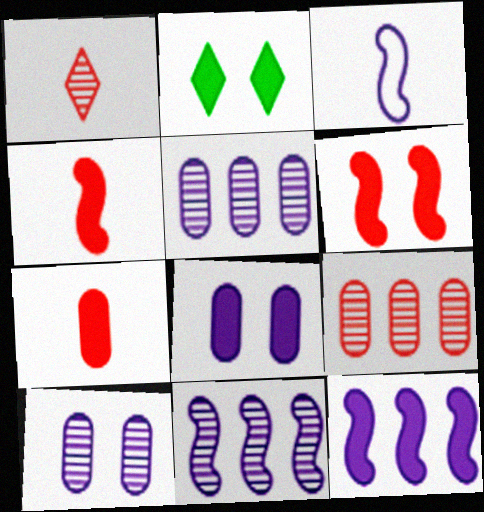[[2, 3, 9], 
[2, 6, 8], 
[2, 7, 12]]